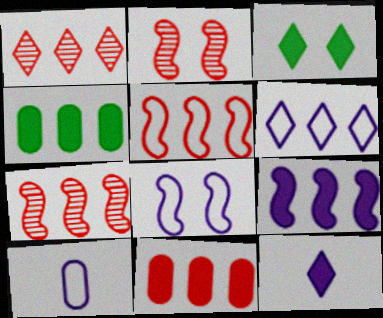[[1, 5, 11], 
[3, 7, 10], 
[4, 6, 7], 
[6, 8, 10]]